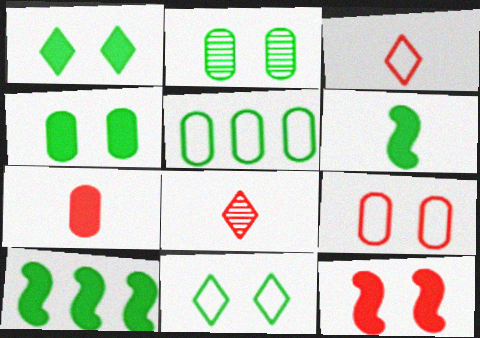[]